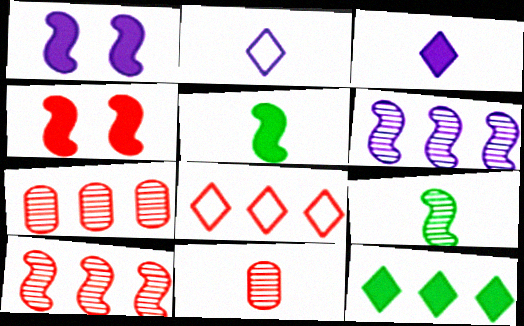[[2, 5, 11], 
[4, 8, 11]]